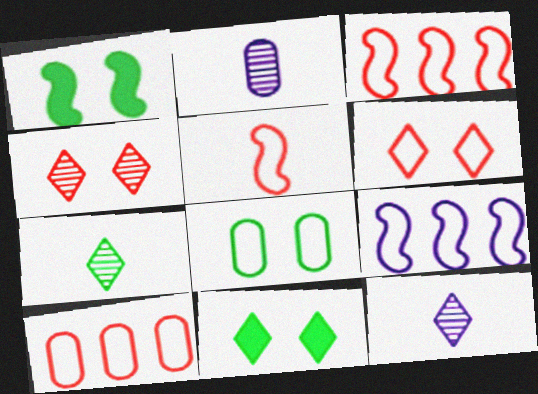[[1, 10, 12], 
[2, 3, 11], 
[5, 6, 10]]